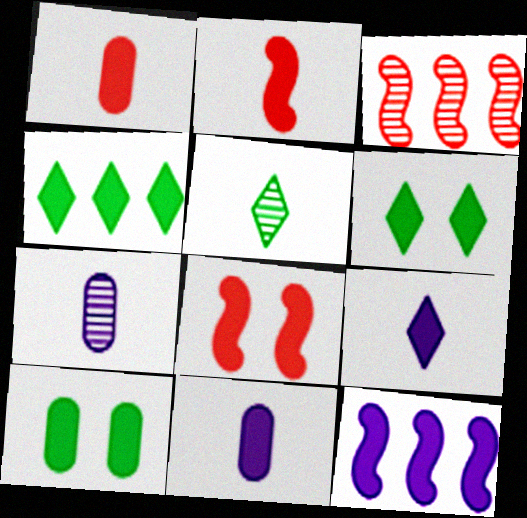[[1, 6, 12], 
[4, 8, 11]]